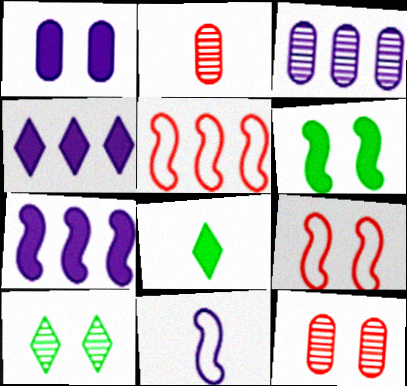[[1, 9, 10], 
[2, 8, 11], 
[3, 8, 9]]